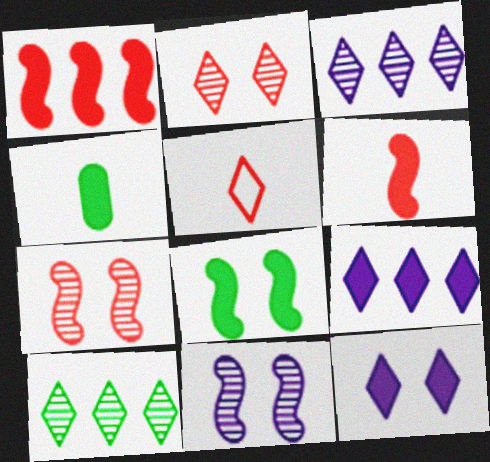[[1, 4, 12], 
[5, 10, 12]]